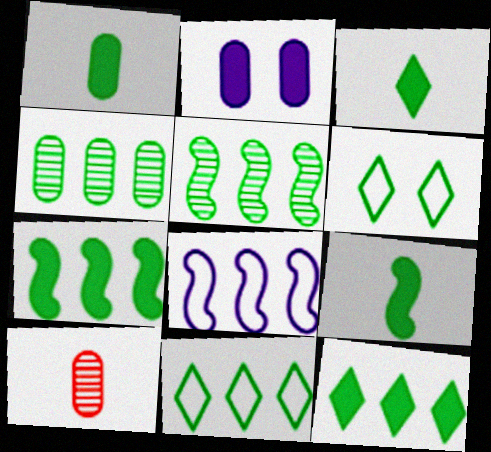[[1, 3, 9], 
[1, 5, 6], 
[4, 6, 9], 
[4, 7, 11]]